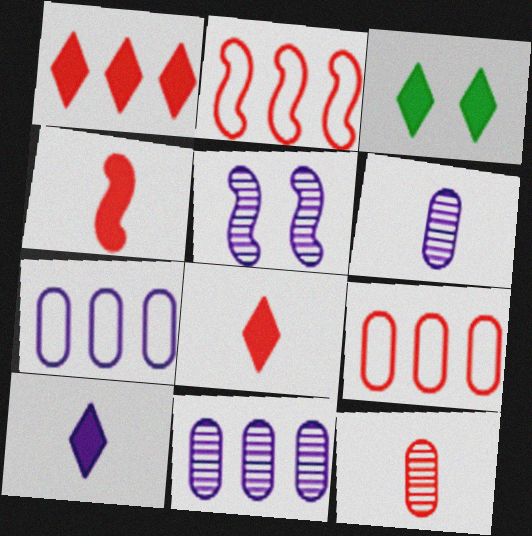[[1, 3, 10], 
[2, 3, 6], 
[5, 7, 10]]